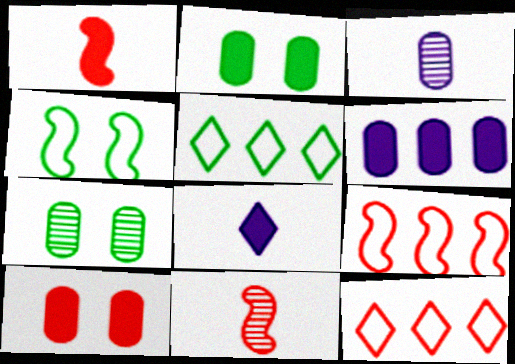[[7, 8, 9], 
[10, 11, 12]]